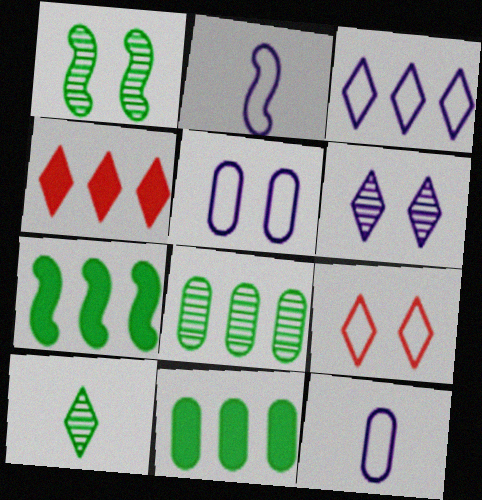[[1, 4, 12], 
[1, 8, 10], 
[2, 3, 5]]